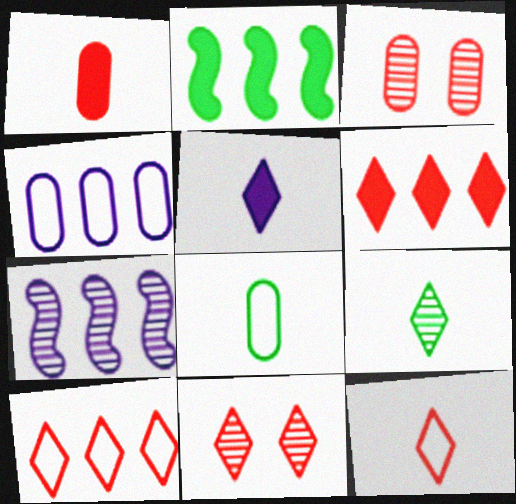[[3, 7, 9], 
[5, 9, 12], 
[6, 11, 12]]